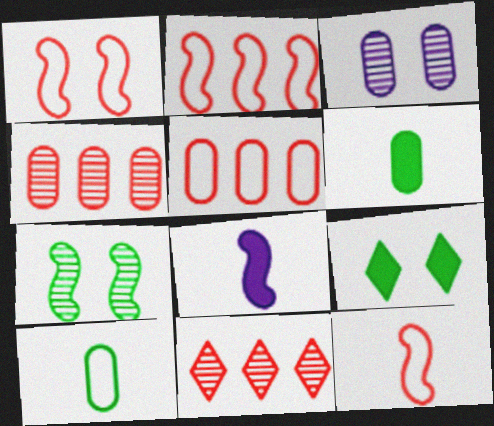[[1, 2, 12], 
[1, 3, 9], 
[2, 7, 8], 
[3, 5, 6]]